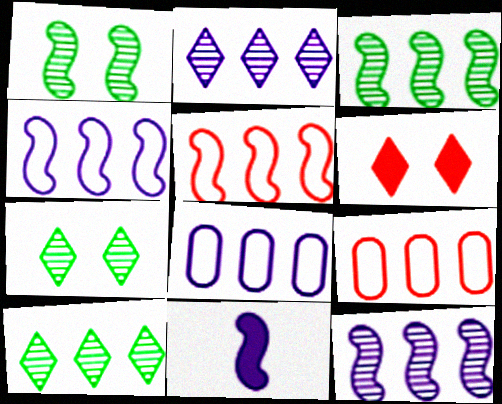[[1, 5, 11], 
[7, 9, 11]]